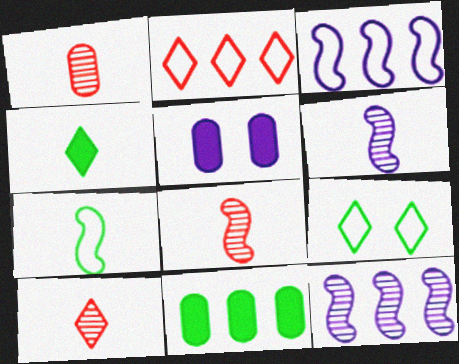[[1, 8, 10], 
[2, 11, 12]]